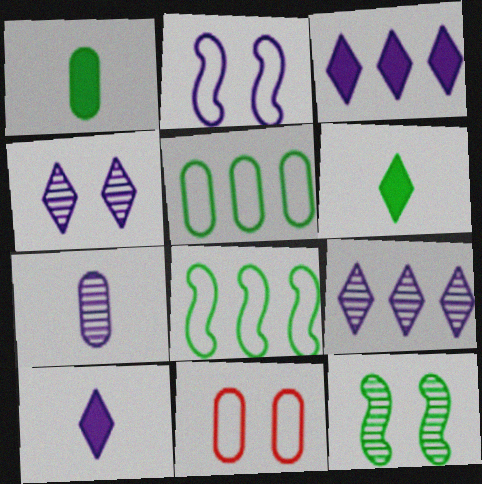[[2, 3, 7], 
[5, 6, 12]]